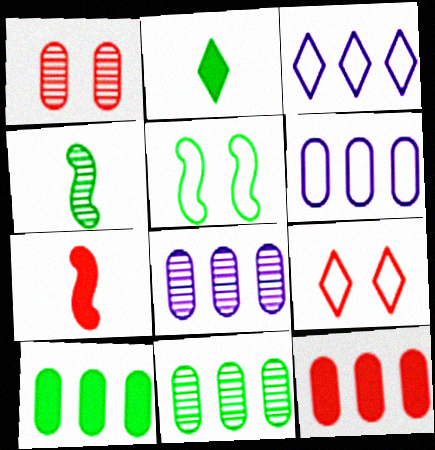[[2, 5, 11], 
[6, 11, 12]]